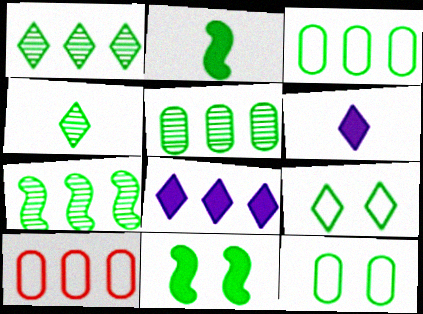[[1, 2, 12], 
[1, 5, 7], 
[2, 5, 9], 
[3, 4, 11], 
[7, 8, 10]]